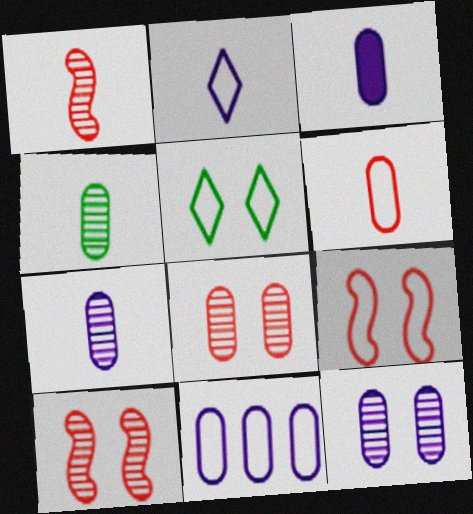[[3, 4, 6], 
[3, 11, 12]]